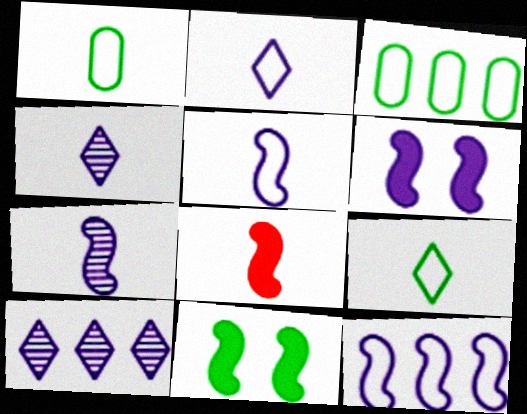[[1, 4, 8], 
[6, 7, 12]]